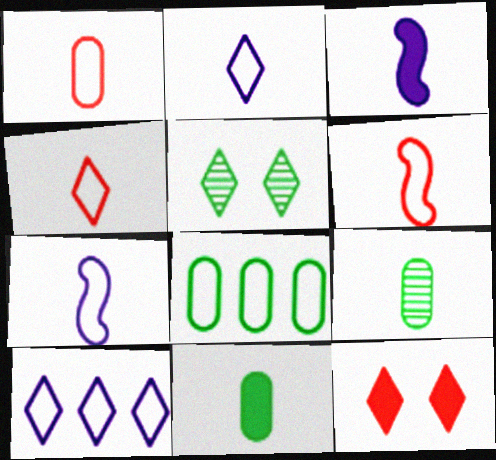[[1, 4, 6], 
[3, 4, 9]]